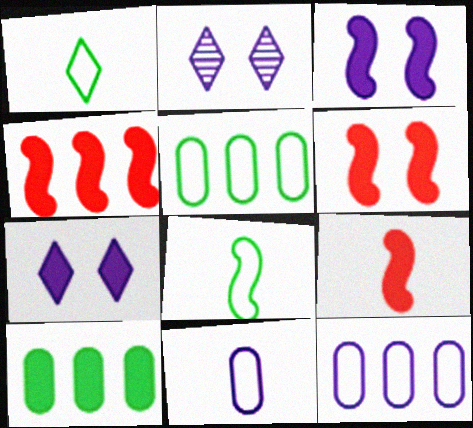[[2, 5, 9], 
[4, 6, 9], 
[7, 9, 10]]